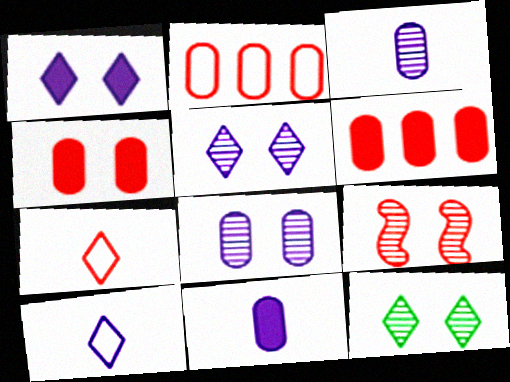[[6, 7, 9], 
[8, 9, 12]]